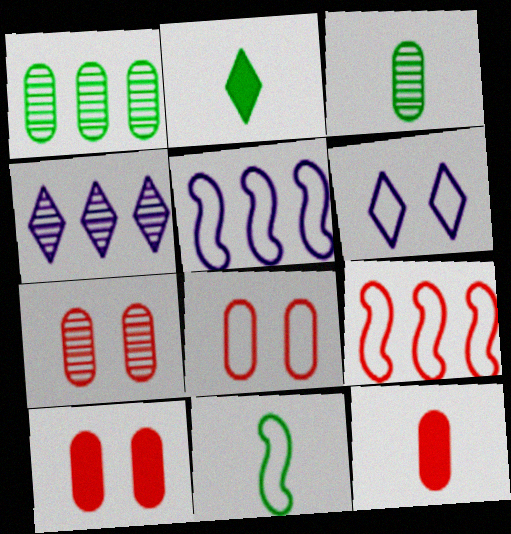[[2, 3, 11], 
[2, 5, 7], 
[4, 10, 11], 
[7, 8, 10]]